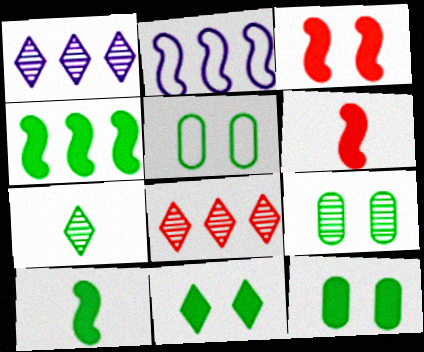[[1, 5, 6], 
[4, 5, 7], 
[5, 9, 12]]